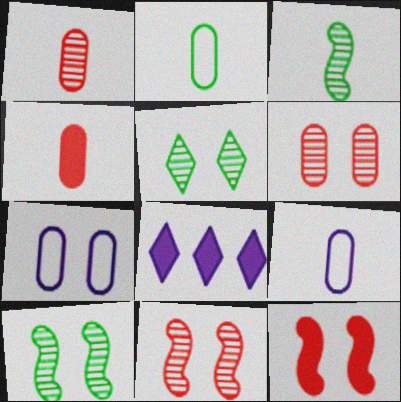[[2, 8, 11], 
[5, 7, 12]]